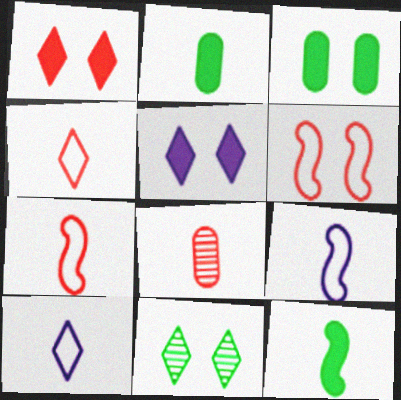[[8, 10, 12]]